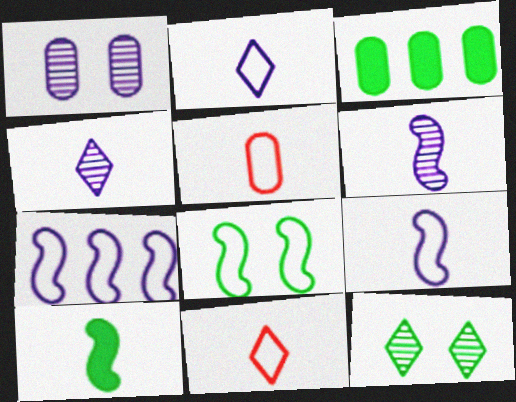[[1, 3, 5], 
[4, 5, 10]]